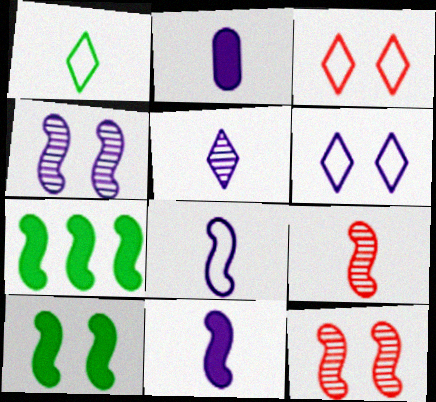[[1, 2, 9], 
[2, 5, 8], 
[7, 8, 12]]